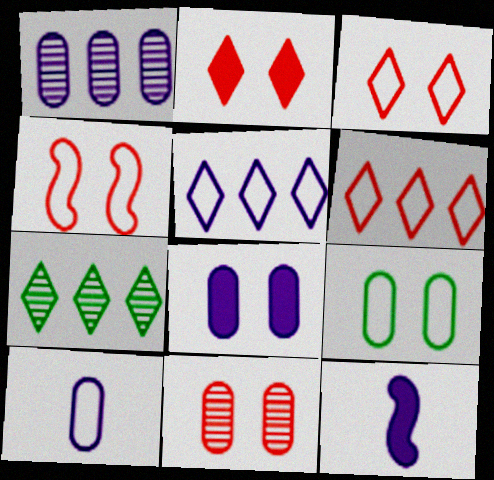[[1, 8, 10], 
[2, 4, 11], 
[8, 9, 11]]